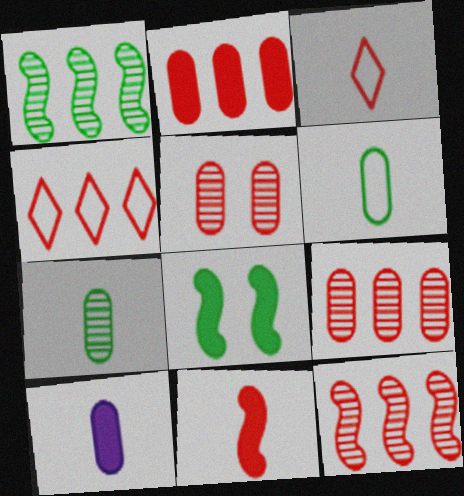[[2, 4, 12], 
[4, 5, 11]]